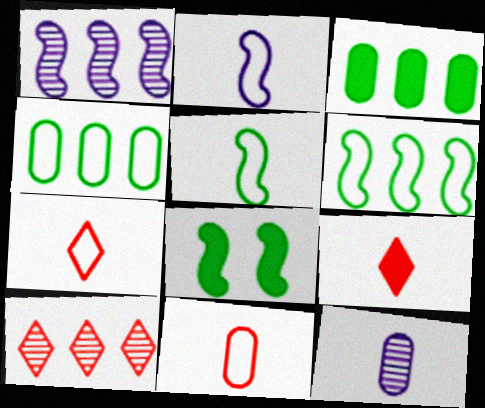[[5, 9, 12]]